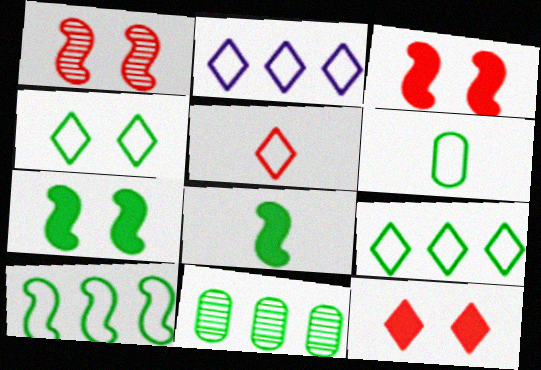[[2, 4, 5], 
[4, 6, 10], 
[4, 8, 11]]